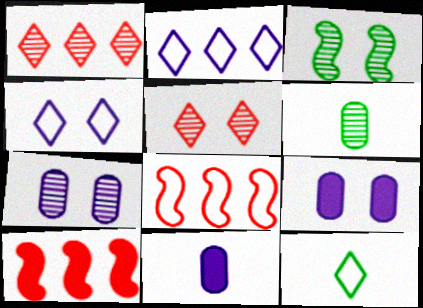[[3, 5, 7], 
[4, 6, 10], 
[7, 10, 12]]